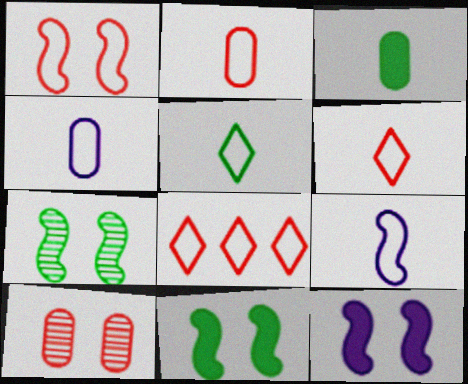[[1, 2, 8], 
[1, 7, 12], 
[2, 5, 9]]